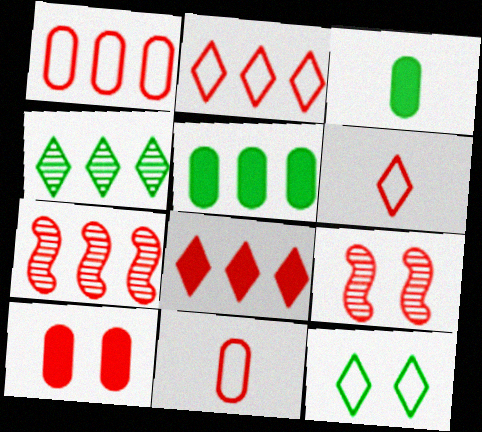[[1, 7, 8], 
[6, 7, 10], 
[8, 9, 11]]